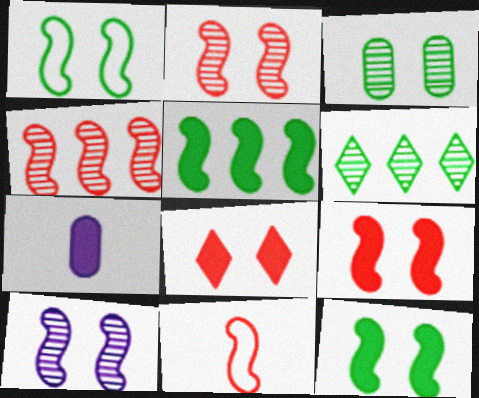[[1, 9, 10], 
[4, 9, 11], 
[5, 7, 8], 
[5, 10, 11]]